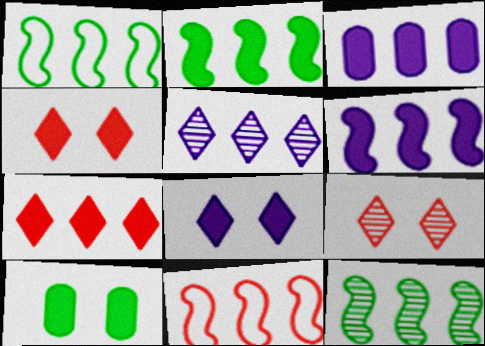[[1, 2, 12], 
[2, 3, 7], 
[6, 11, 12]]